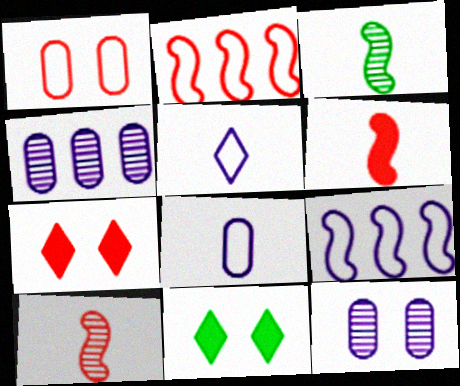[]